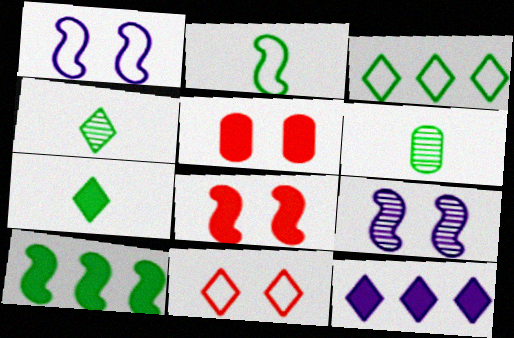[[2, 6, 7], 
[4, 11, 12]]